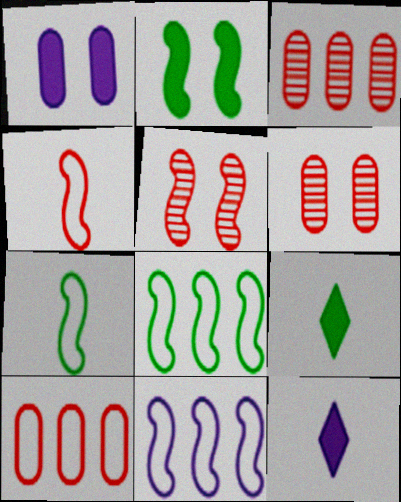[[6, 8, 12], 
[6, 9, 11]]